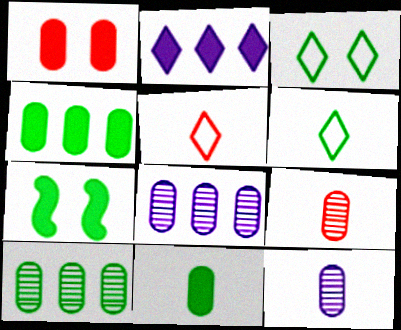[[5, 7, 8], 
[6, 7, 10]]